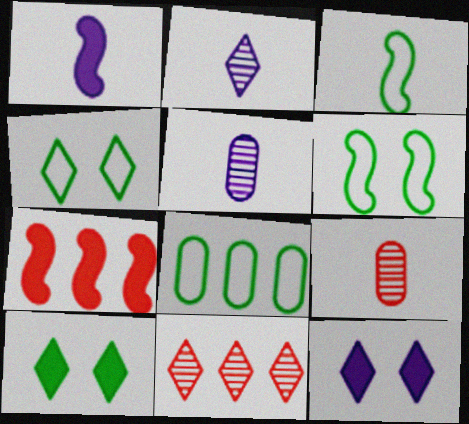[[3, 4, 8], 
[4, 5, 7]]